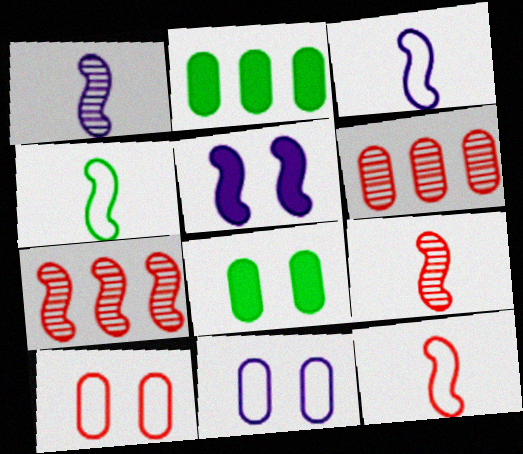[[3, 4, 12], 
[4, 5, 7]]